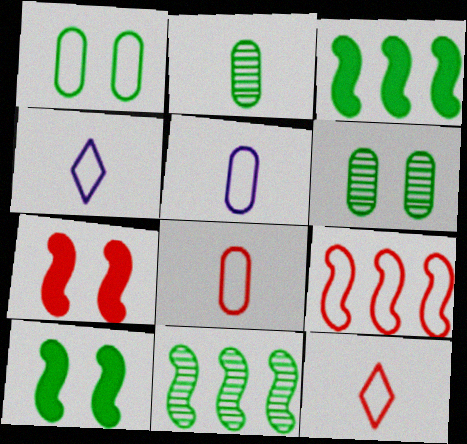[[1, 4, 9]]